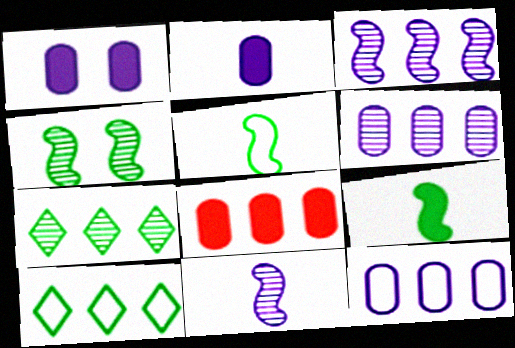[[3, 8, 10]]